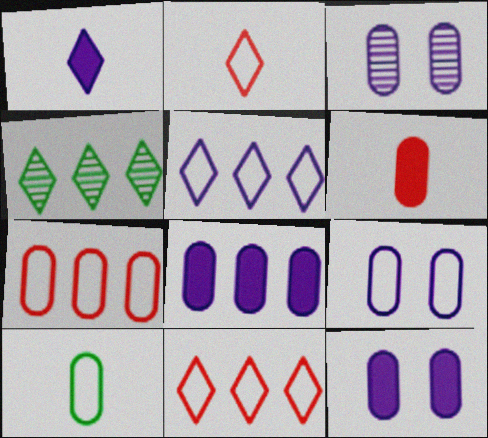[[3, 9, 12], 
[7, 9, 10]]